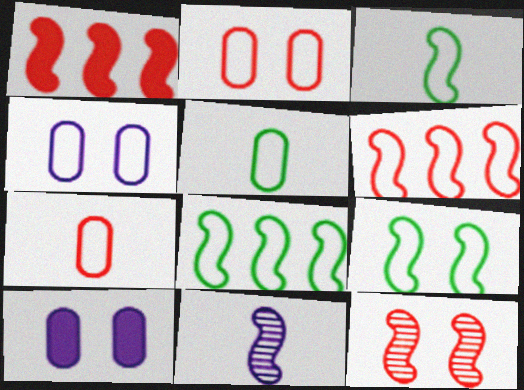[[1, 9, 11], 
[3, 8, 9]]